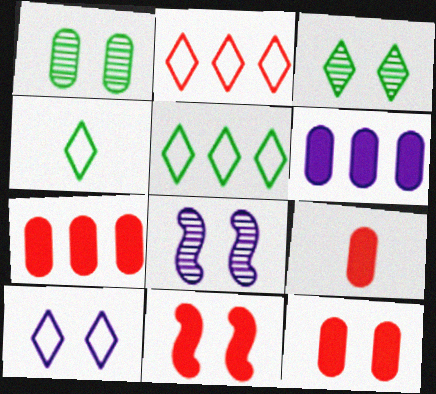[[1, 10, 11], 
[2, 4, 10], 
[4, 7, 8], 
[5, 8, 9], 
[7, 9, 12]]